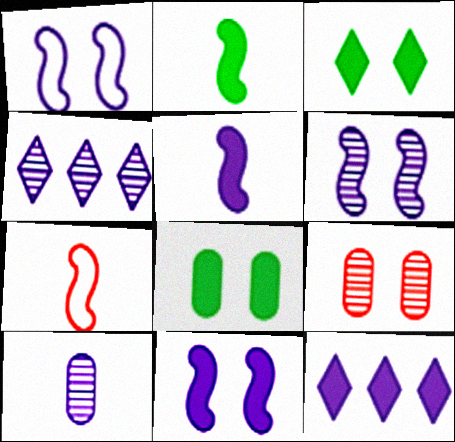[[1, 3, 9], 
[1, 6, 11], 
[1, 10, 12], 
[4, 6, 10], 
[4, 7, 8]]